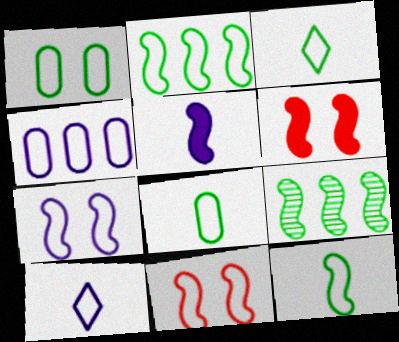[[1, 2, 3], 
[3, 4, 11], 
[3, 8, 12], 
[4, 7, 10], 
[5, 9, 11]]